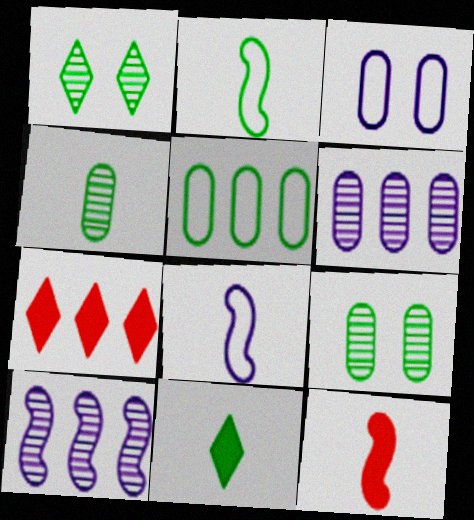[[2, 4, 11], 
[5, 7, 10], 
[7, 8, 9]]